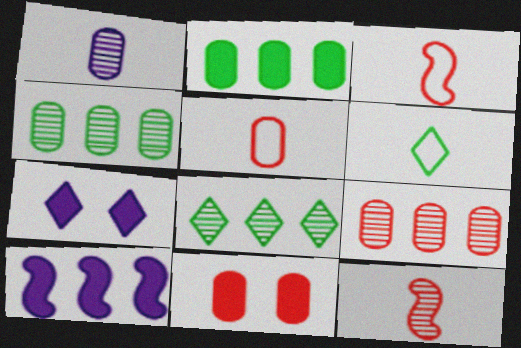[[3, 4, 7], 
[5, 9, 11]]